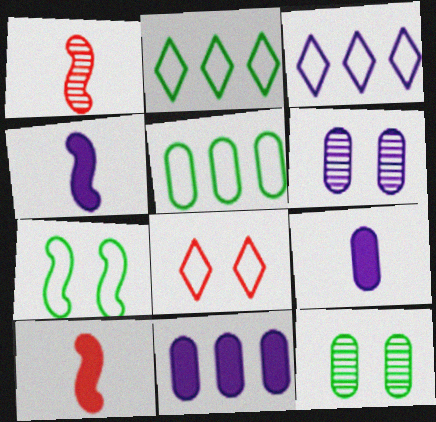[[2, 6, 10], 
[3, 4, 6], 
[3, 10, 12]]